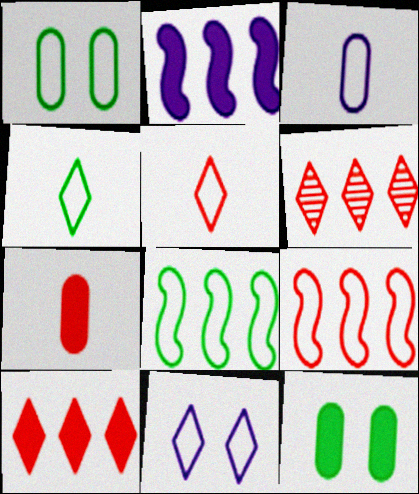[[1, 4, 8]]